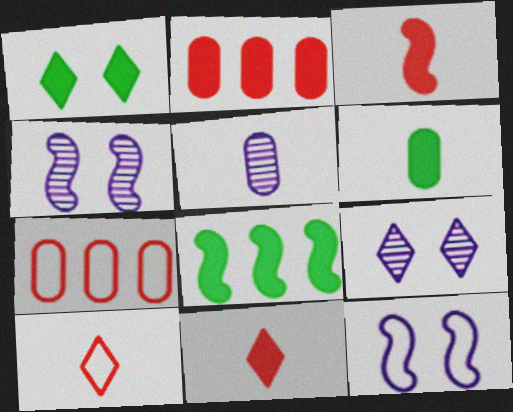[[1, 6, 8]]